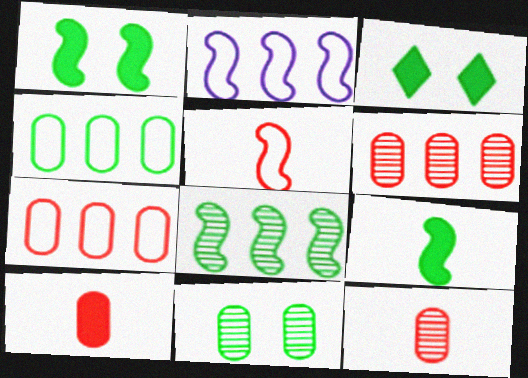[[2, 3, 12]]